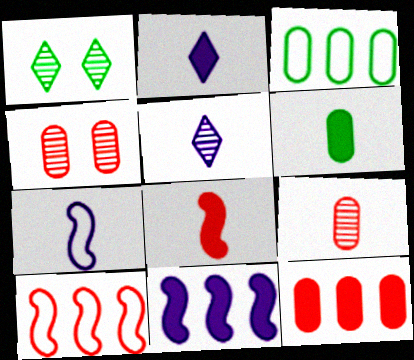[[1, 7, 12], 
[2, 6, 8]]